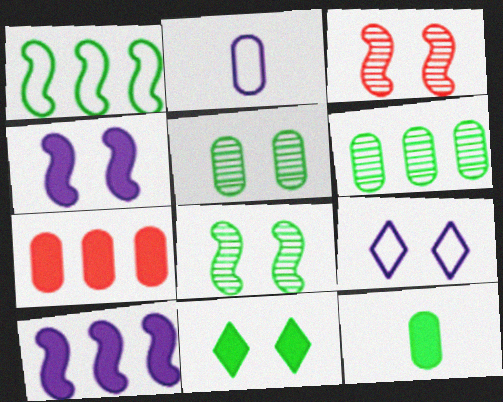[[2, 5, 7]]